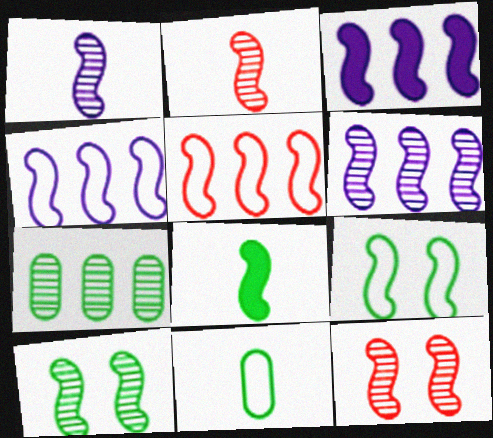[[2, 3, 9], 
[2, 6, 10], 
[3, 4, 6], 
[4, 8, 12]]